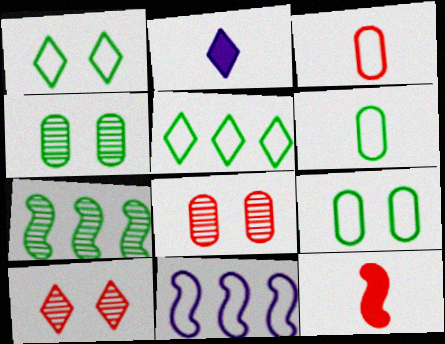[[1, 3, 11], 
[2, 5, 10]]